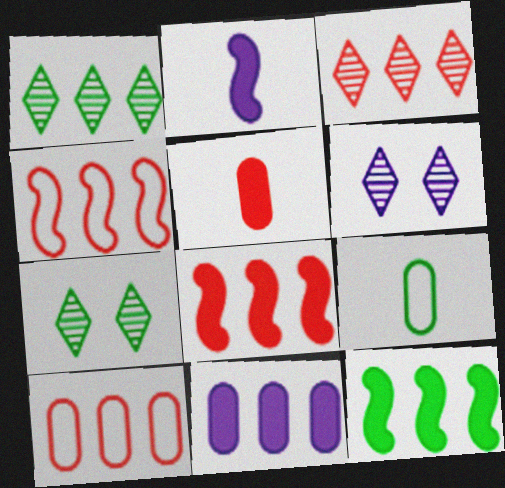[[1, 4, 11], 
[2, 7, 10], 
[3, 8, 10], 
[6, 8, 9], 
[7, 9, 12]]